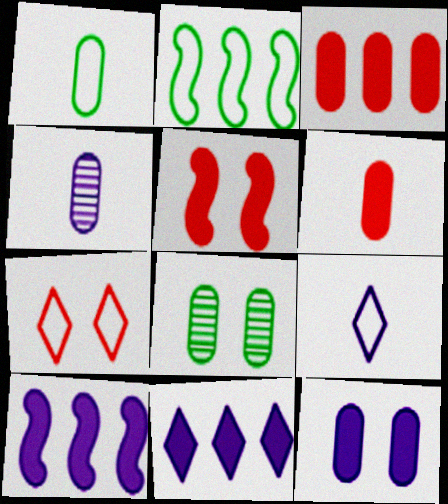[[1, 4, 6]]